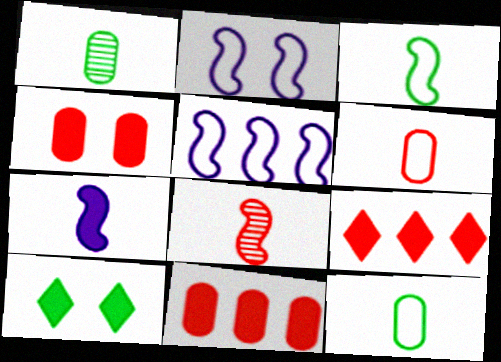[[1, 2, 9], 
[3, 7, 8], 
[7, 10, 11]]